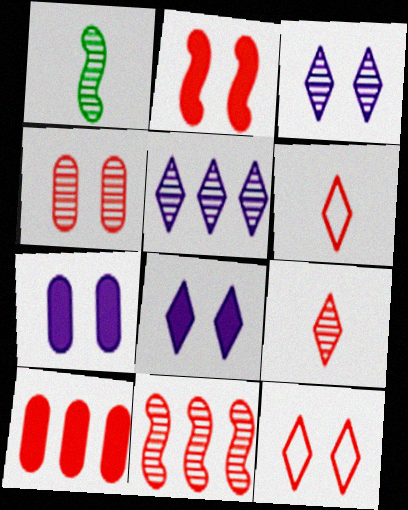[[1, 4, 5], 
[2, 4, 12], 
[4, 9, 11]]